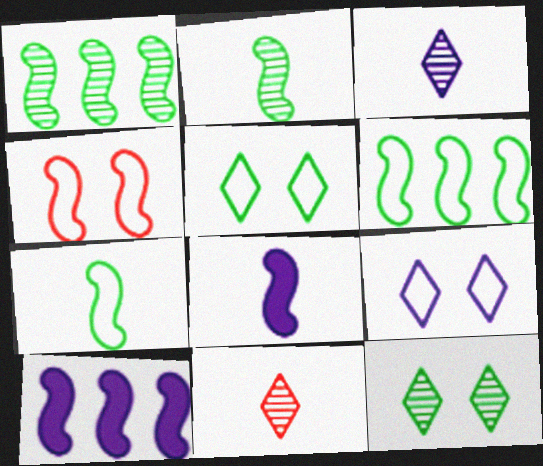[[1, 4, 8], 
[2, 4, 10]]